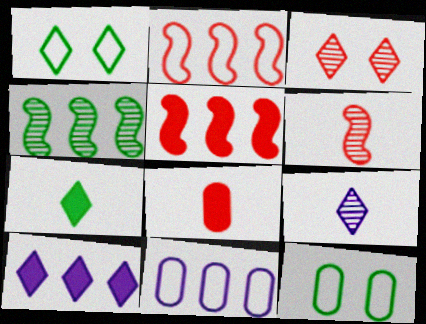[[2, 3, 8], 
[4, 7, 12], 
[5, 9, 12], 
[6, 10, 12]]